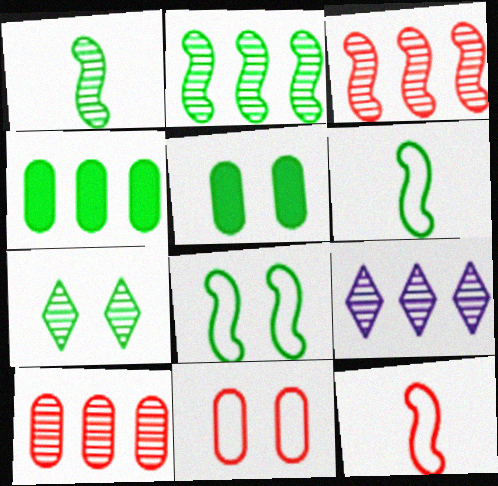[[2, 9, 10], 
[4, 6, 7], 
[5, 7, 8], 
[5, 9, 12]]